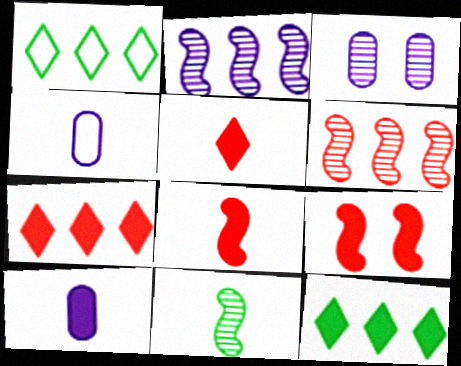[[1, 3, 8], 
[4, 5, 11], 
[9, 10, 12]]